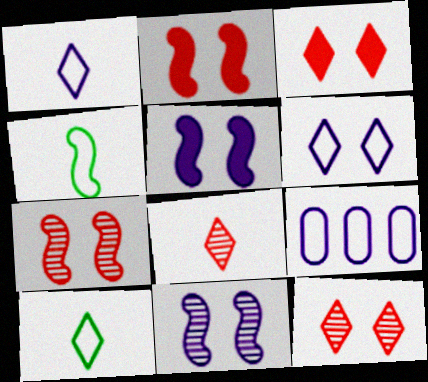[]